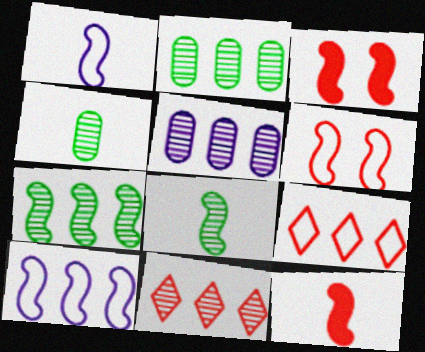[[1, 3, 7], 
[1, 8, 12], 
[3, 8, 10], 
[5, 7, 11]]